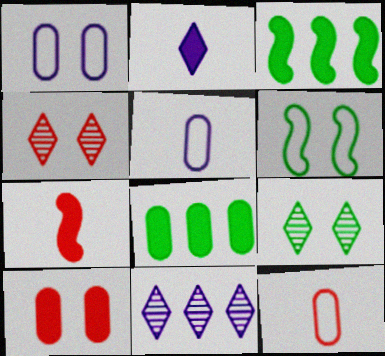[[2, 3, 10], 
[3, 4, 5]]